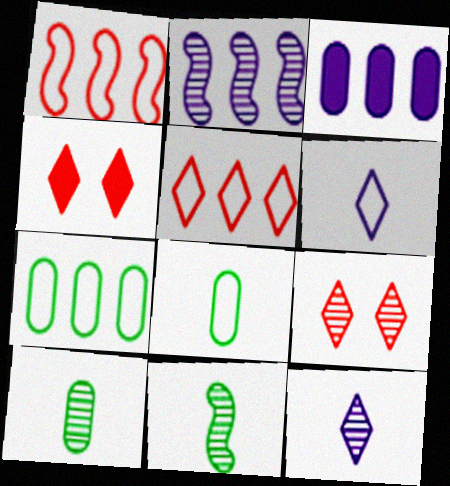[[2, 4, 8], 
[2, 9, 10]]